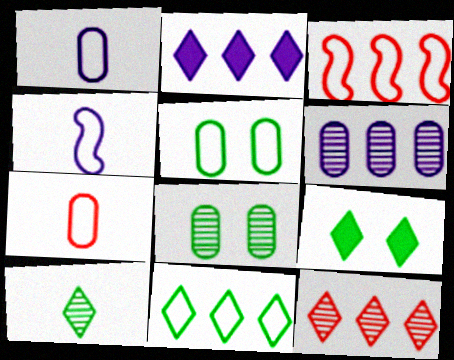[[2, 11, 12], 
[9, 10, 11]]